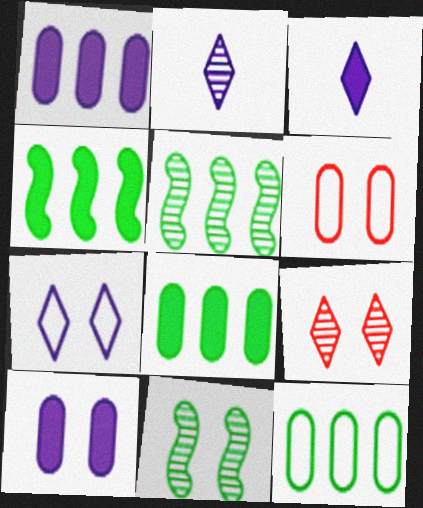[[2, 4, 6], 
[3, 5, 6]]